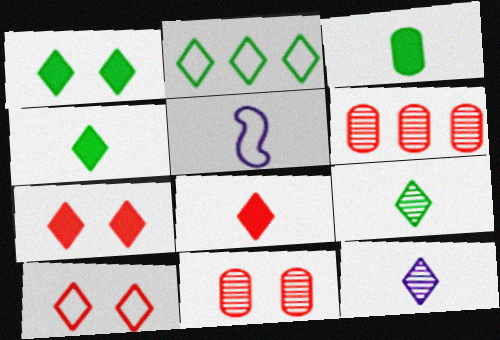[[1, 2, 9], 
[1, 5, 6], 
[2, 7, 12]]